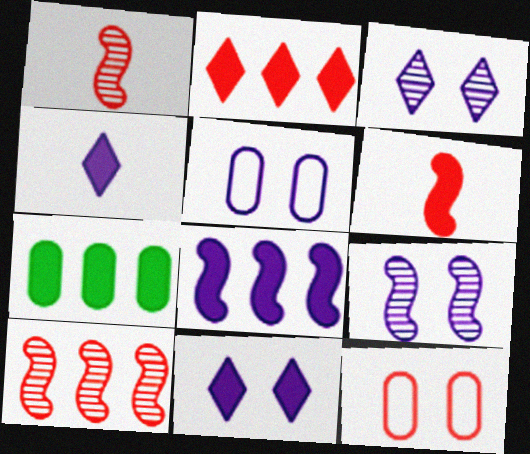[[1, 2, 12], 
[2, 7, 8], 
[5, 9, 11], 
[6, 7, 11]]